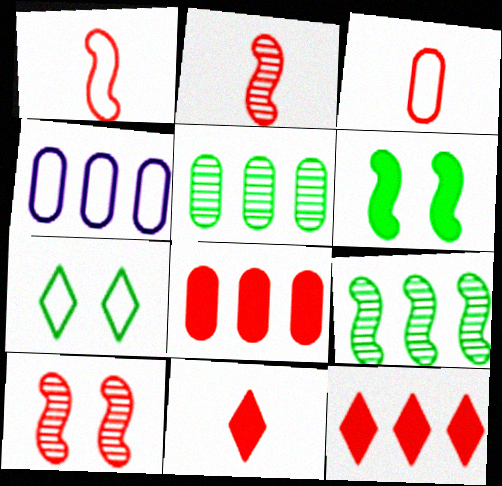[[1, 4, 7], 
[2, 3, 11], 
[3, 10, 12], 
[4, 5, 8], 
[4, 9, 12]]